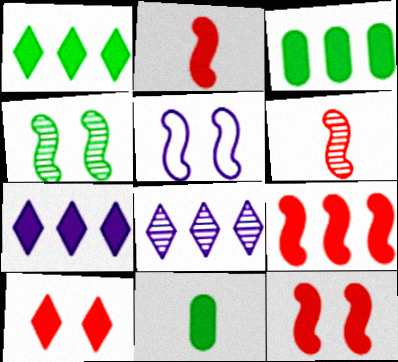[[2, 9, 12], 
[3, 7, 9], 
[4, 5, 12], 
[7, 11, 12]]